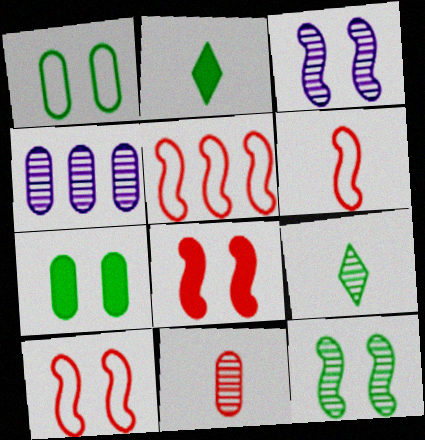[[2, 4, 10], 
[5, 6, 10]]